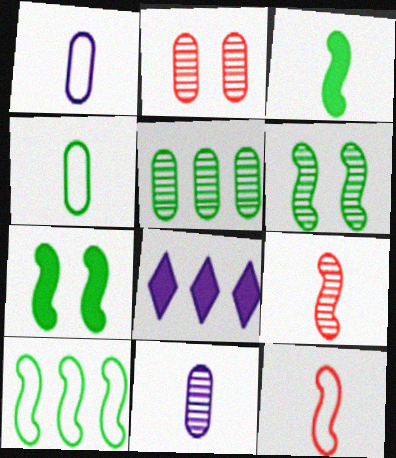[[2, 5, 11], 
[3, 6, 10]]